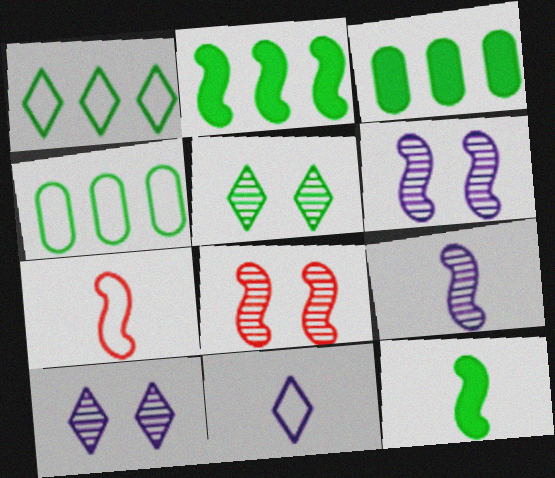[[2, 6, 7], 
[3, 7, 10], 
[3, 8, 11], 
[4, 5, 12], 
[7, 9, 12]]